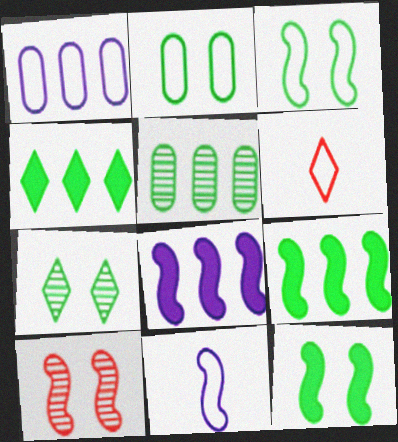[[1, 3, 6], 
[2, 7, 12], 
[9, 10, 11]]